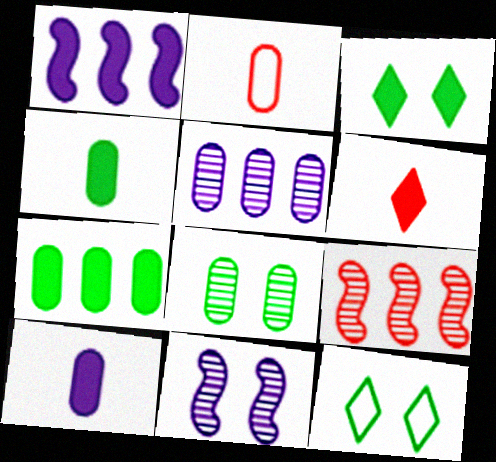[[9, 10, 12]]